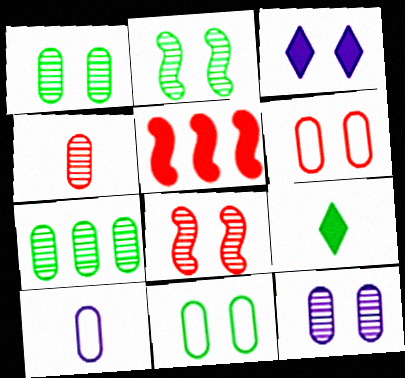[[2, 3, 6], 
[3, 8, 11], 
[4, 7, 12]]